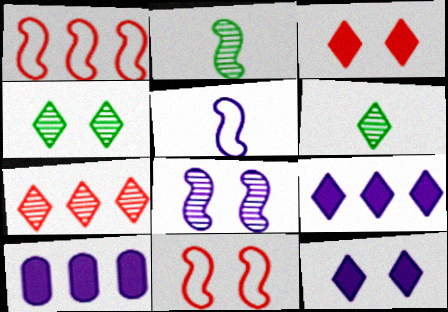[[6, 10, 11]]